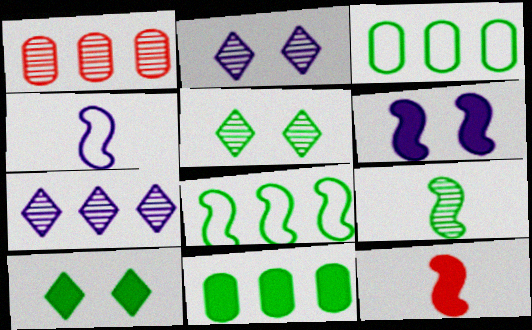[[1, 2, 9], 
[1, 4, 10], 
[2, 3, 12], 
[3, 9, 10], 
[4, 9, 12]]